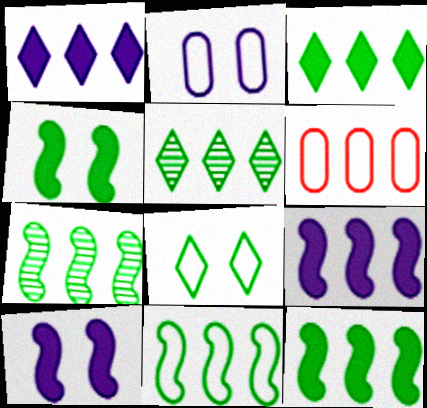[[1, 6, 7], 
[5, 6, 9], 
[7, 11, 12]]